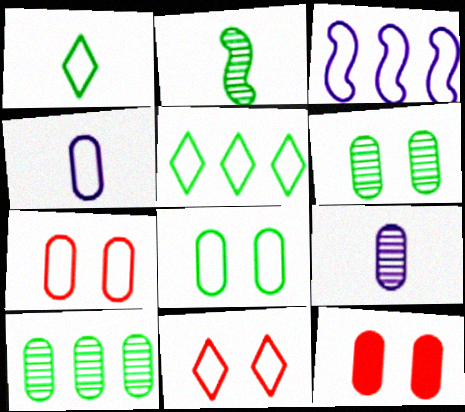[[1, 3, 7], 
[4, 10, 12]]